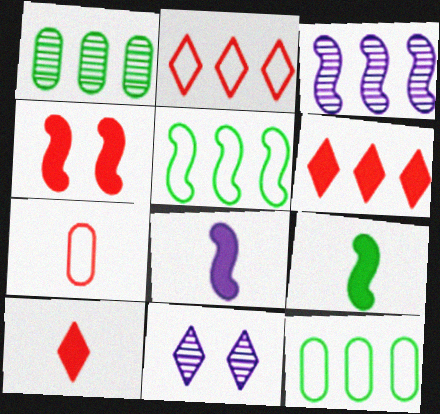[[3, 6, 12]]